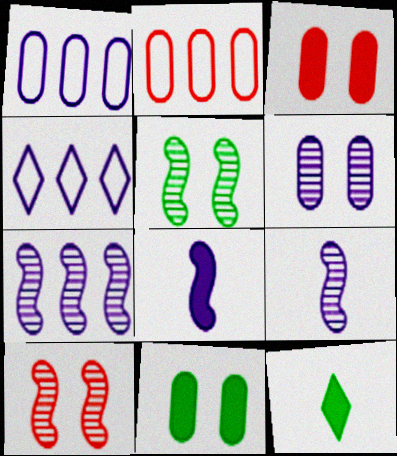[[1, 10, 12], 
[4, 6, 8]]